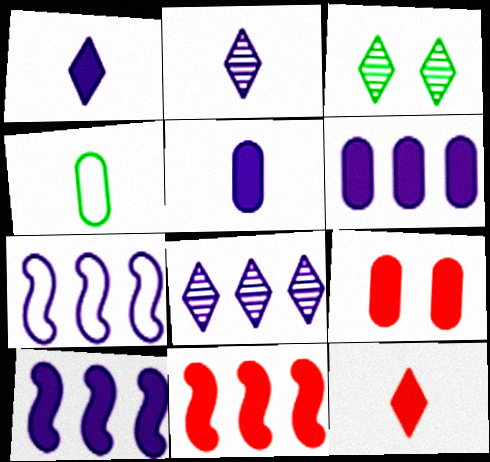[[6, 7, 8], 
[9, 11, 12]]